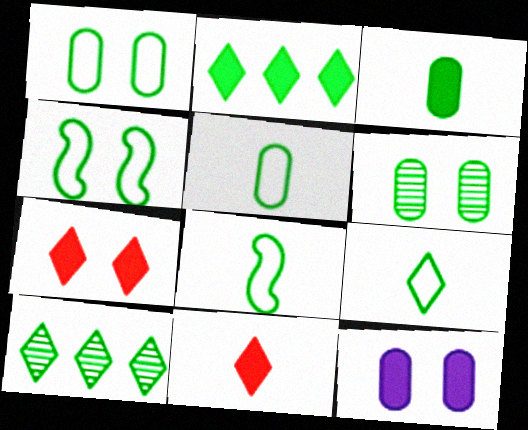[[2, 6, 8], 
[3, 4, 10], 
[5, 8, 9]]